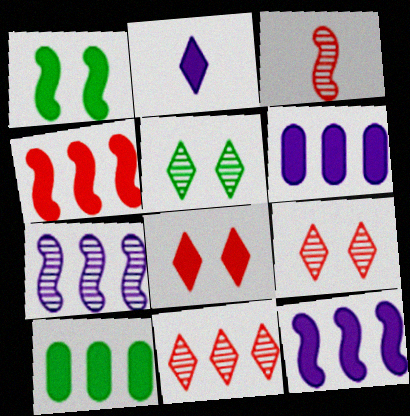[]